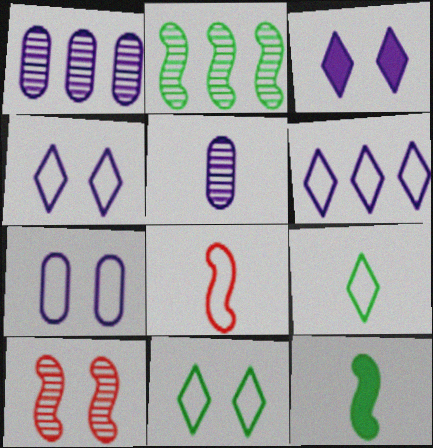[]